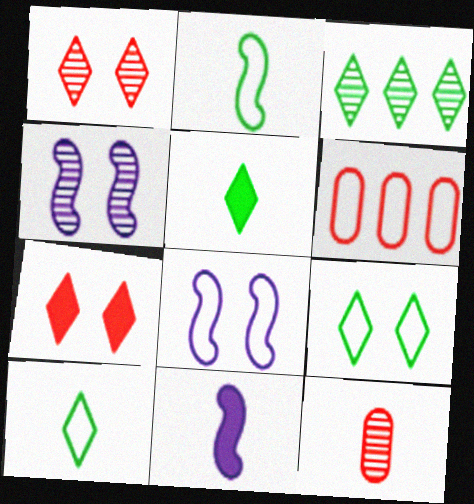[[3, 4, 12], 
[3, 5, 9], 
[4, 5, 6], 
[6, 8, 10], 
[10, 11, 12]]